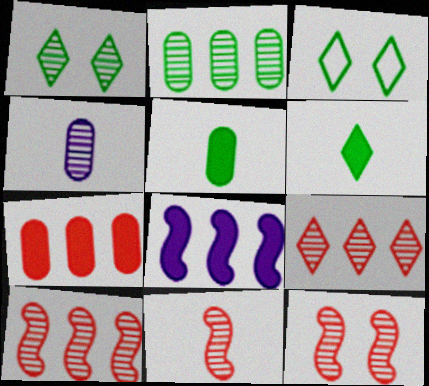[[1, 4, 10], 
[10, 11, 12]]